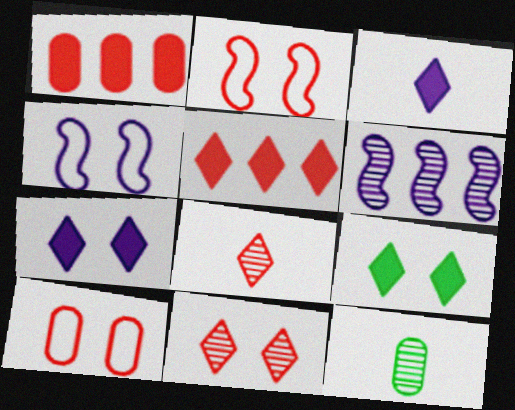[[1, 2, 8], 
[3, 5, 9], 
[4, 5, 12], 
[6, 11, 12]]